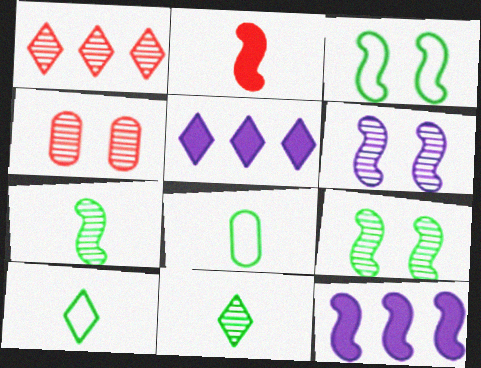[[4, 10, 12]]